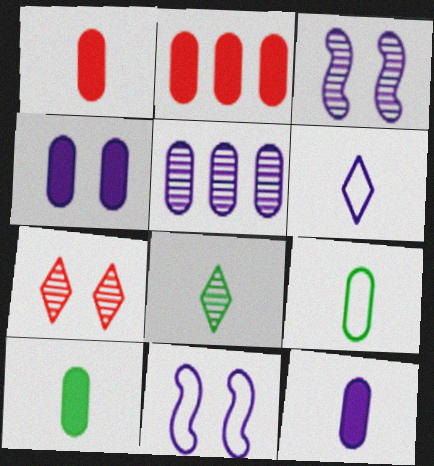[[1, 10, 12], 
[2, 4, 10], 
[2, 8, 11]]